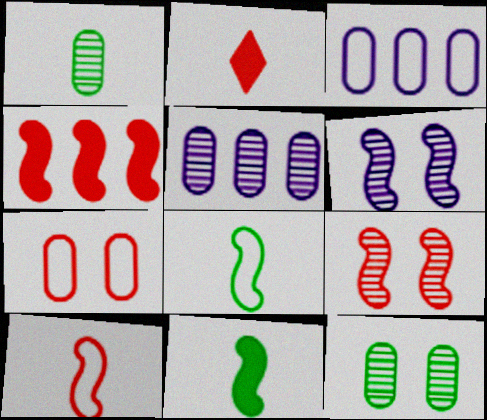[[4, 6, 8], 
[4, 9, 10]]